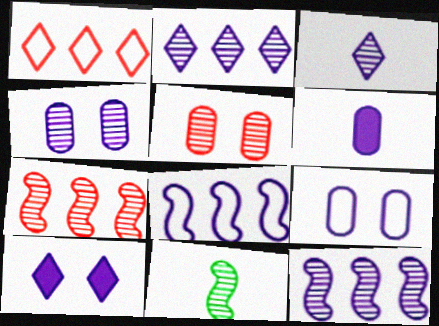[[2, 5, 11], 
[3, 4, 12]]